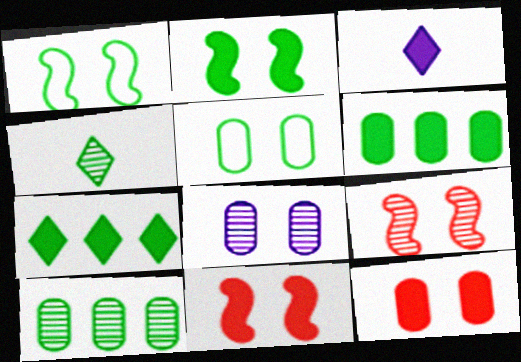[[1, 4, 6], 
[3, 6, 11], 
[5, 8, 12]]